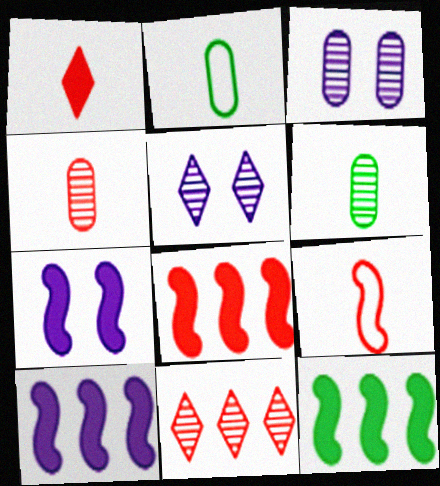[[1, 4, 9], 
[2, 5, 8], 
[2, 7, 11], 
[8, 10, 12]]